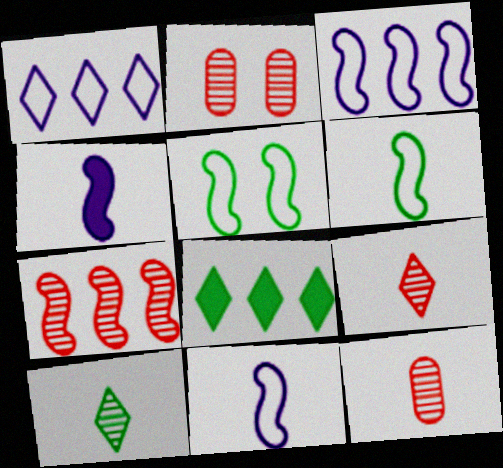[[2, 7, 9], 
[2, 8, 11], 
[4, 5, 7]]